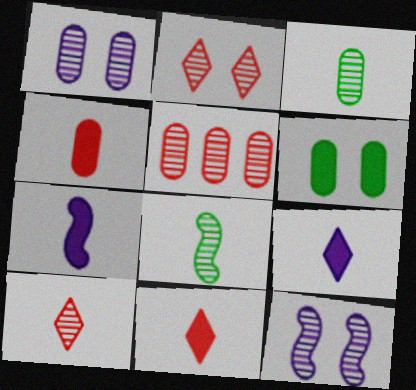[[1, 3, 5]]